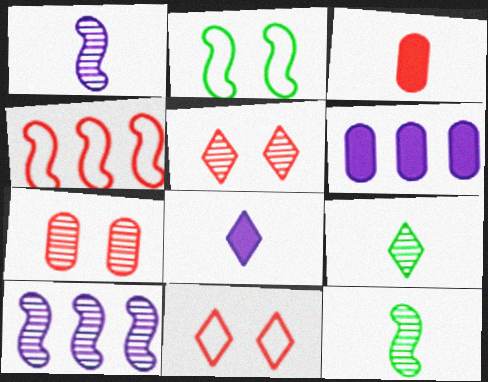[[3, 4, 5], 
[6, 11, 12], 
[7, 9, 10]]